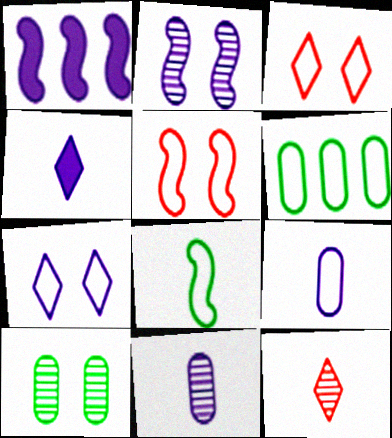[[1, 7, 11]]